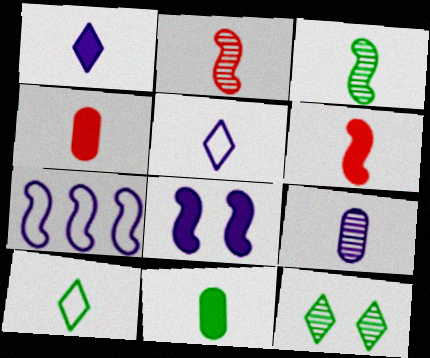[[1, 6, 11], 
[2, 5, 11], 
[3, 4, 5], 
[3, 10, 11], 
[4, 7, 12], 
[6, 9, 10]]